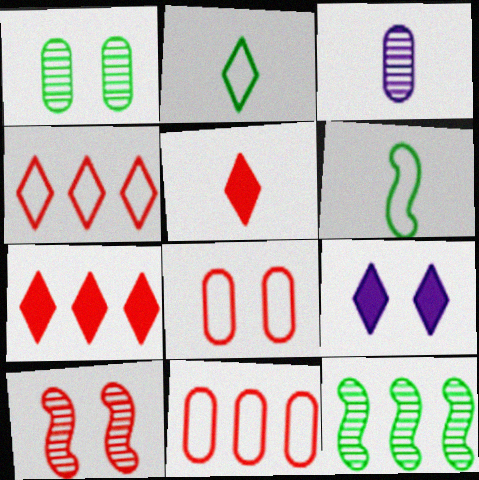[[3, 5, 6], 
[5, 10, 11]]